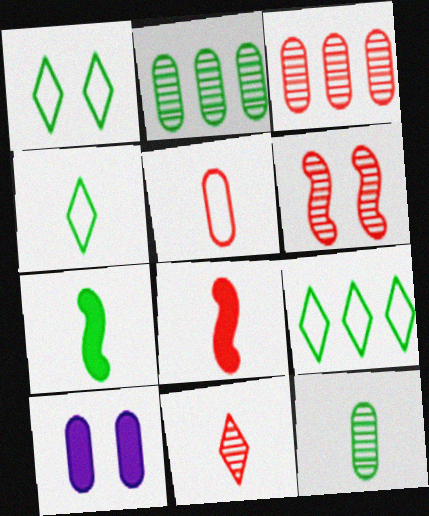[[1, 2, 7], 
[1, 4, 9], 
[1, 6, 10], 
[2, 5, 10], 
[3, 6, 11], 
[4, 7, 12], 
[5, 8, 11]]